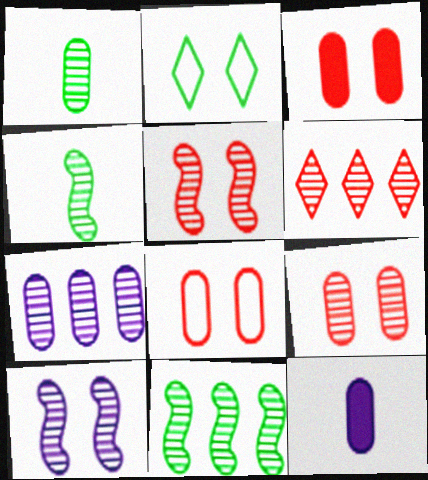[[1, 6, 10], 
[1, 7, 9], 
[2, 3, 10], 
[3, 8, 9], 
[6, 7, 11]]